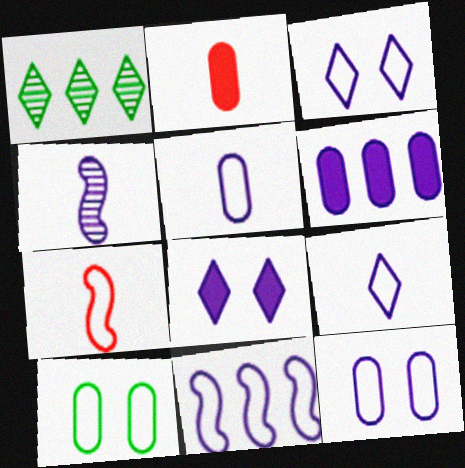[[3, 4, 6], 
[3, 5, 11], 
[9, 11, 12]]